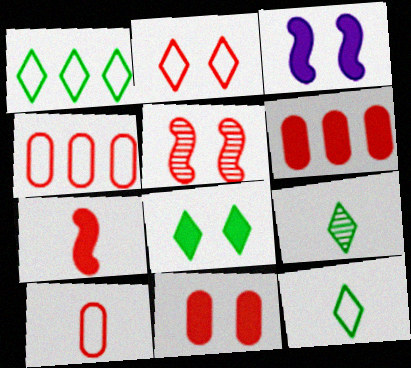[[1, 8, 9], 
[2, 5, 11], 
[3, 4, 9], 
[3, 8, 11]]